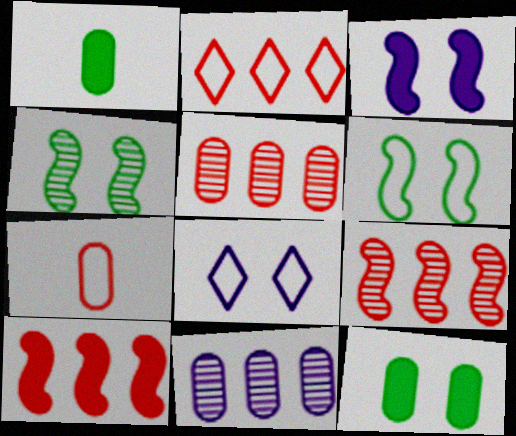[[1, 8, 9], 
[2, 5, 10], 
[7, 11, 12]]